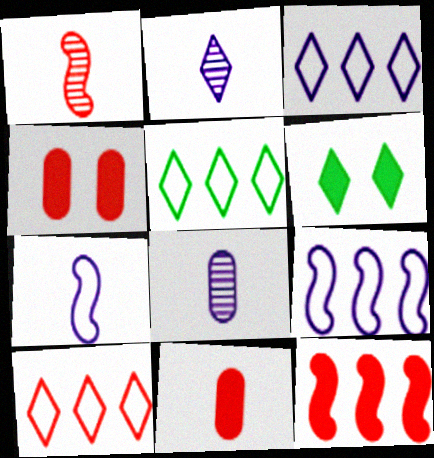[[1, 4, 10], 
[2, 6, 10], 
[3, 5, 10]]